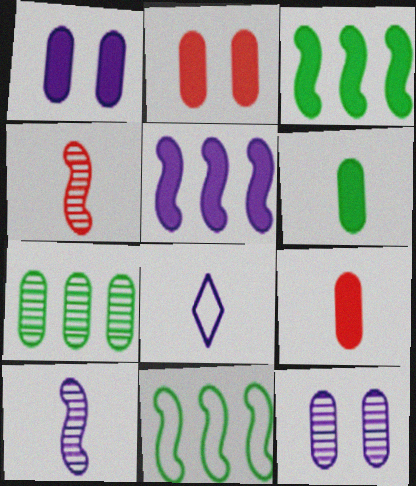[[4, 6, 8], 
[5, 8, 12]]